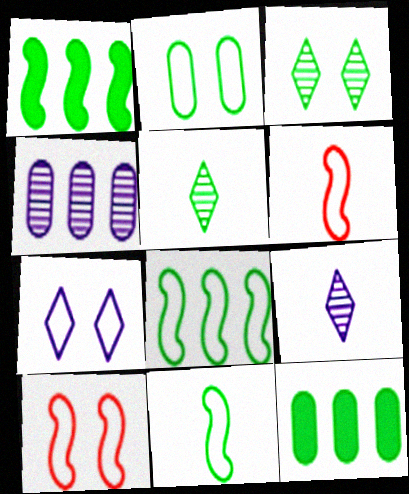[[1, 2, 5], 
[2, 7, 10], 
[3, 11, 12], 
[9, 10, 12]]